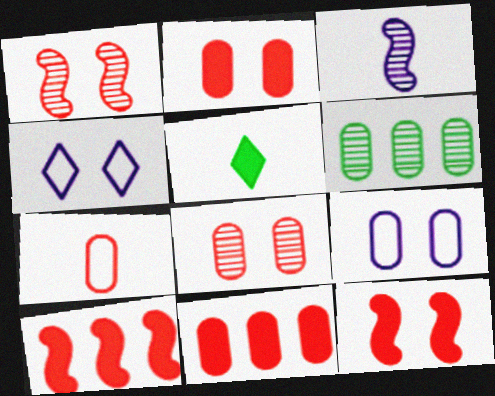[[3, 5, 7], 
[7, 8, 11]]